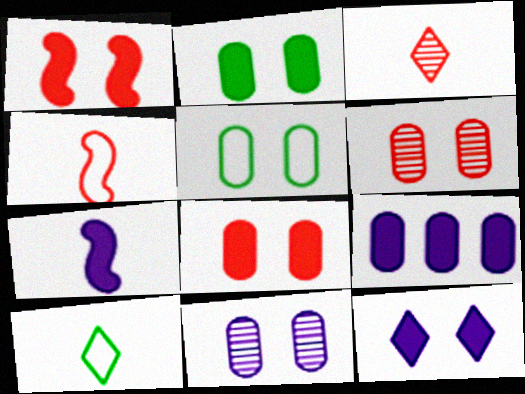[[1, 2, 12], 
[5, 8, 11], 
[7, 9, 12]]